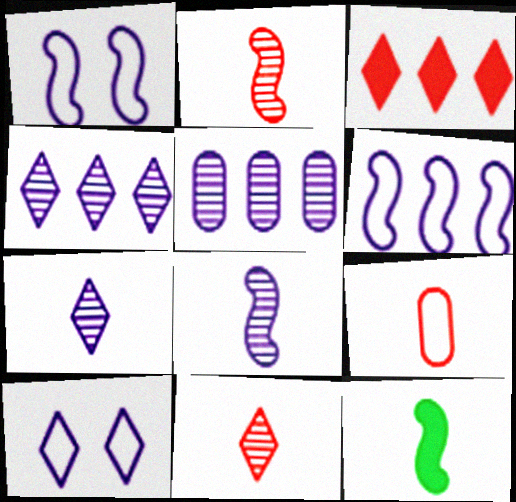[[7, 9, 12]]